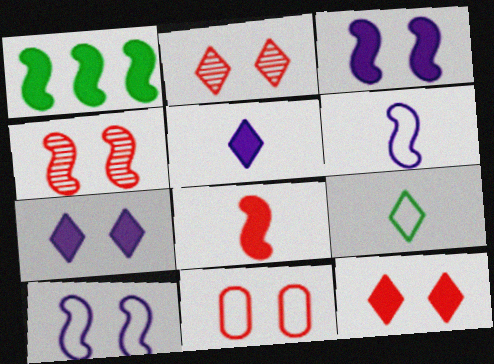[[1, 3, 8], 
[1, 4, 6], 
[4, 11, 12]]